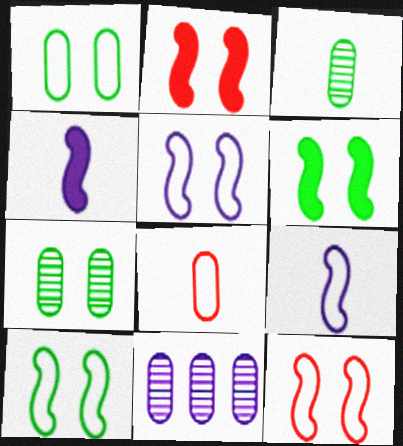[[5, 10, 12]]